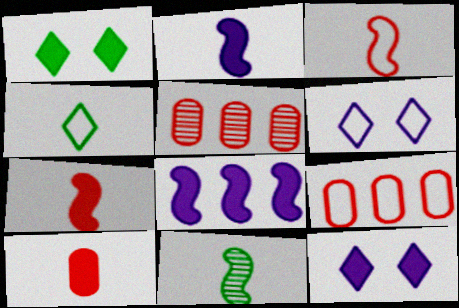[[1, 8, 10], 
[2, 3, 11], 
[9, 11, 12]]